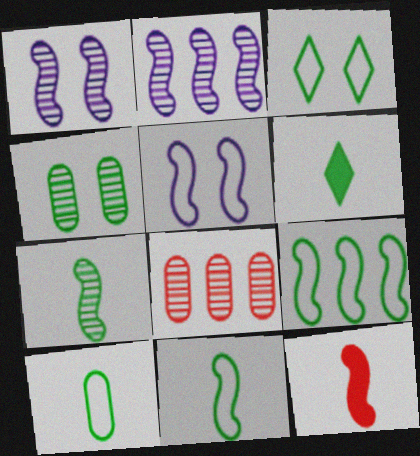[[1, 9, 12], 
[3, 9, 10], 
[4, 6, 9], 
[5, 6, 8], 
[6, 7, 10]]